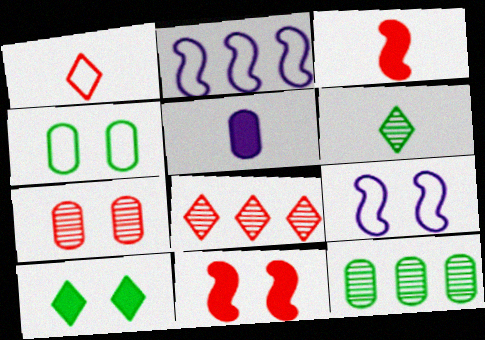[[1, 2, 4], 
[7, 9, 10]]